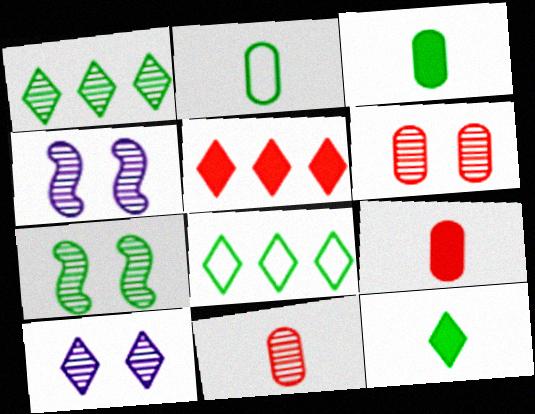[[1, 4, 11], 
[2, 4, 5], 
[3, 7, 8], 
[4, 8, 9], 
[6, 7, 10]]